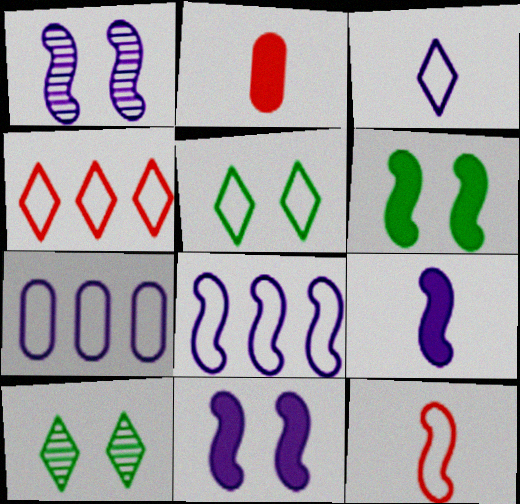[[1, 8, 9], 
[2, 8, 10], 
[3, 4, 5], 
[5, 7, 12]]